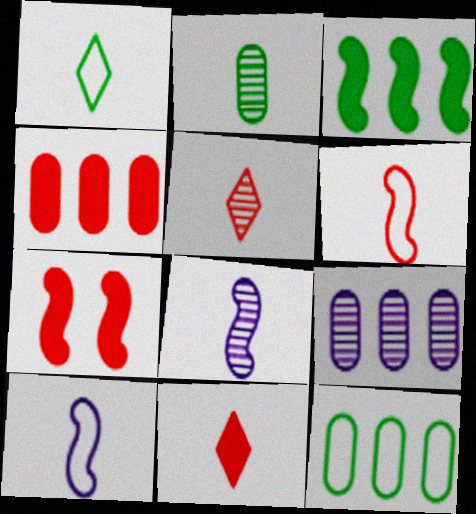[[1, 7, 9], 
[2, 5, 8], 
[2, 10, 11], 
[4, 7, 11], 
[4, 9, 12]]